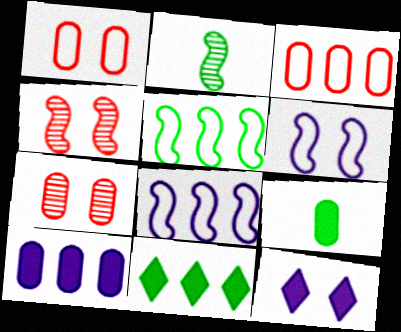[[2, 3, 12]]